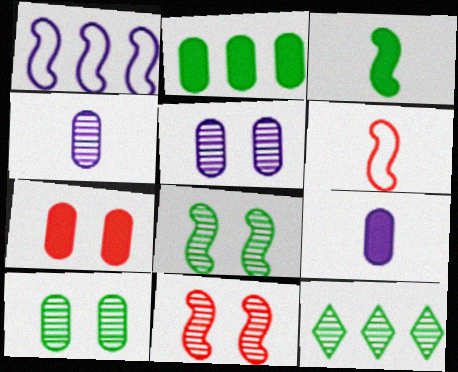[[1, 3, 11], 
[2, 7, 9], 
[4, 11, 12]]